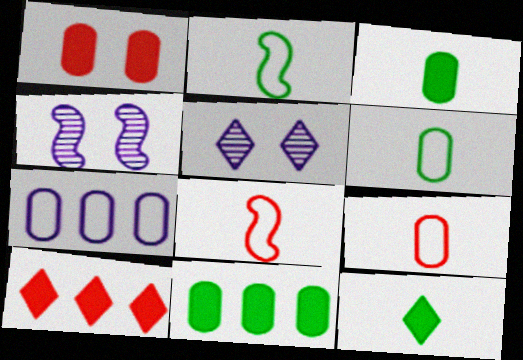[[4, 6, 10], 
[5, 8, 11]]